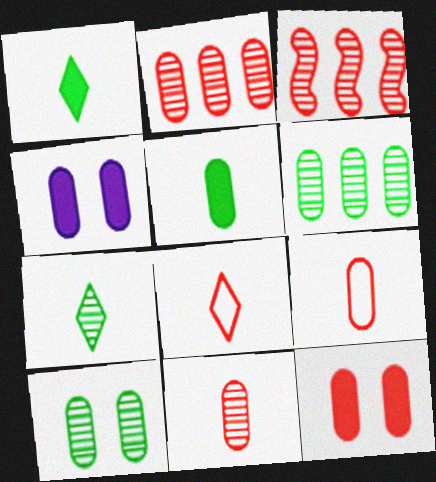[[2, 9, 12], 
[3, 8, 12], 
[4, 6, 9]]